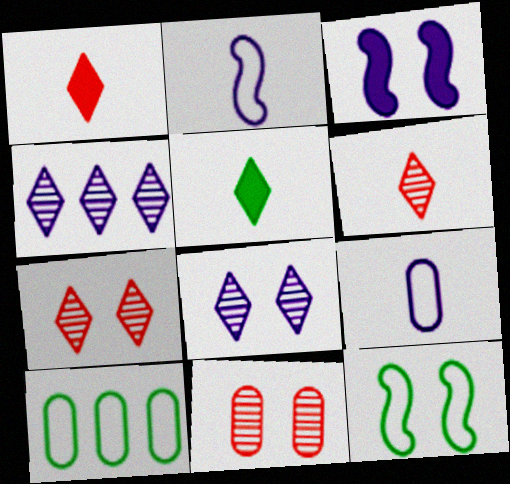[[3, 4, 9], 
[3, 6, 10]]